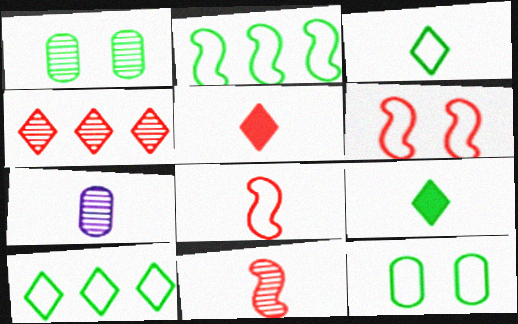[[1, 2, 9], 
[2, 3, 12], 
[7, 8, 9]]